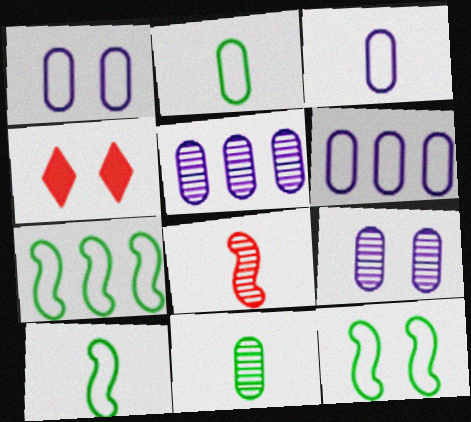[[1, 3, 6], 
[4, 5, 10], 
[4, 9, 12], 
[7, 10, 12]]